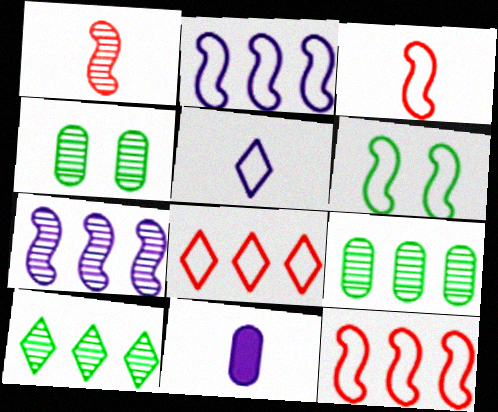[[2, 3, 6]]